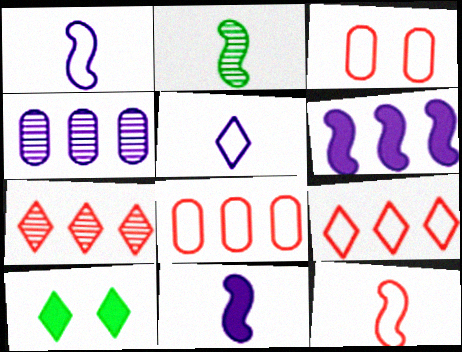[[2, 11, 12], 
[3, 9, 12], 
[4, 10, 12], 
[5, 7, 10]]